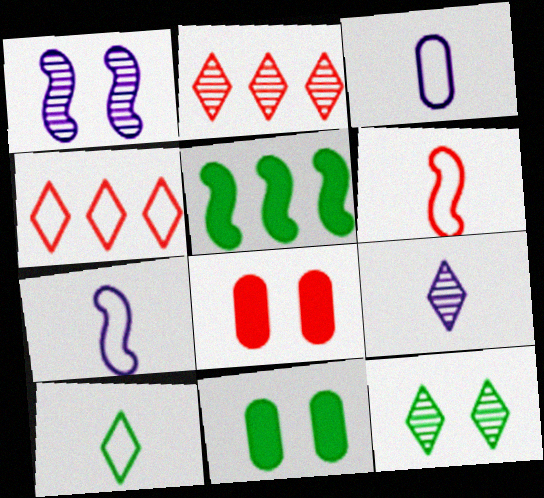[[1, 5, 6], 
[2, 6, 8], 
[2, 7, 11], 
[2, 9, 12], 
[3, 6, 10]]